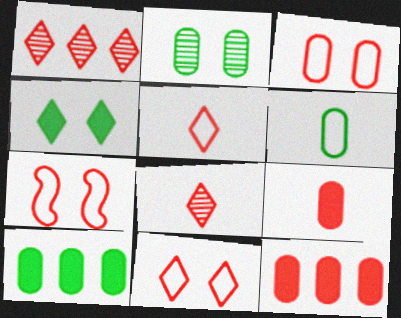[[1, 7, 9], 
[2, 6, 10], 
[3, 7, 11], 
[7, 8, 12]]